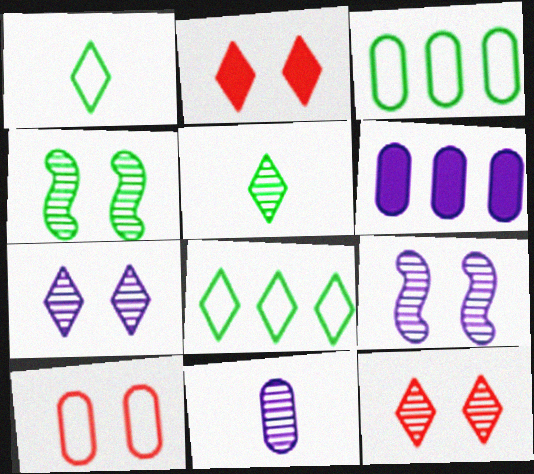[]